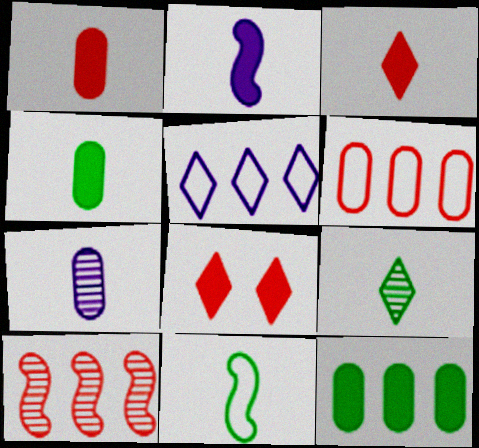[[2, 3, 4], 
[2, 8, 12], 
[3, 7, 11], 
[4, 9, 11], 
[5, 8, 9], 
[5, 10, 12]]